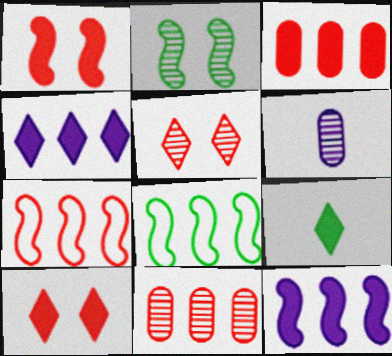[[4, 8, 11], 
[4, 9, 10], 
[6, 8, 10]]